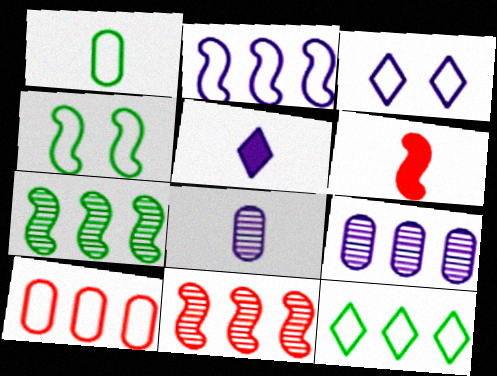[[1, 4, 12], 
[2, 10, 12]]